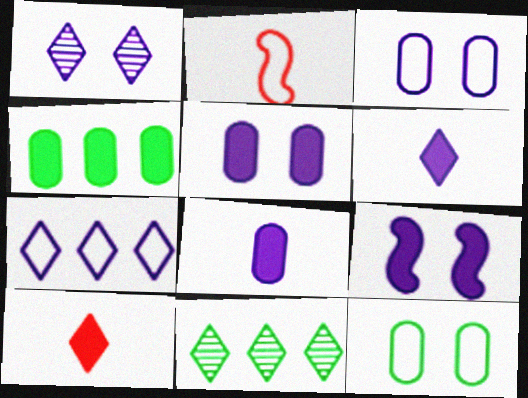[[1, 2, 4], 
[1, 3, 9], 
[1, 6, 7], 
[2, 5, 11], 
[2, 7, 12], 
[4, 9, 10]]